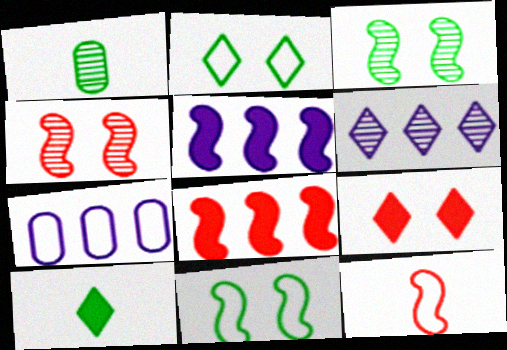[[1, 4, 6], 
[2, 7, 12], 
[3, 5, 12], 
[4, 7, 10], 
[4, 8, 12], 
[5, 6, 7]]